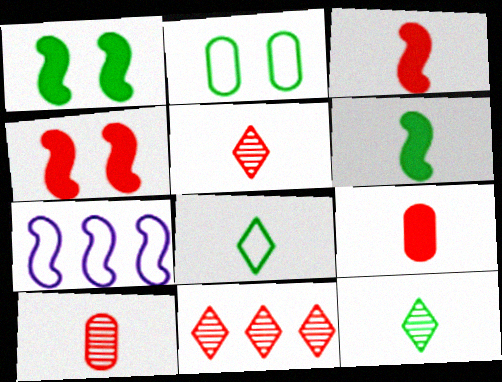[]